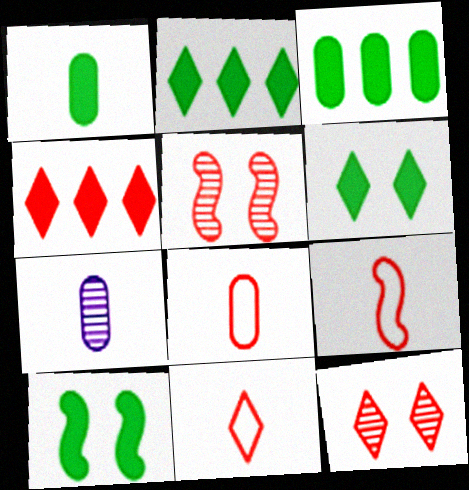[[1, 2, 10], 
[1, 7, 8], 
[4, 5, 8], 
[4, 11, 12], 
[8, 9, 11]]